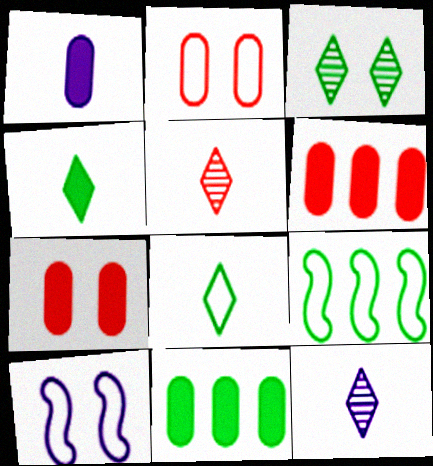[[1, 7, 11], 
[3, 7, 10], 
[5, 10, 11], 
[7, 9, 12]]